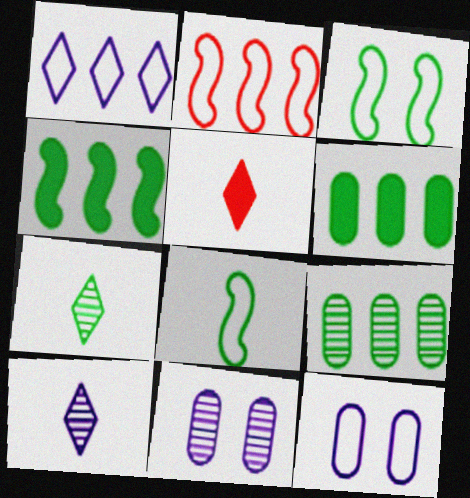[[3, 6, 7]]